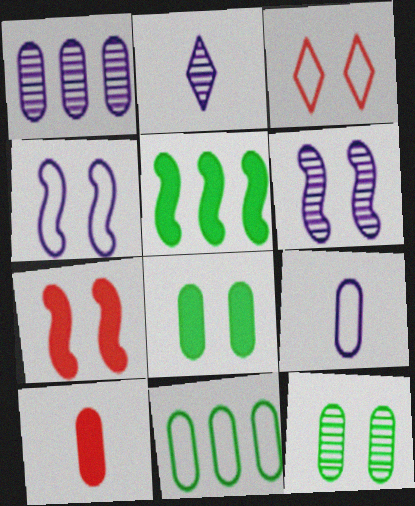[[1, 2, 6], 
[2, 7, 11], 
[3, 6, 8]]